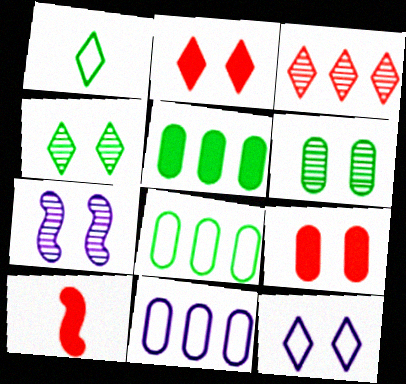[[2, 4, 12], 
[4, 10, 11]]